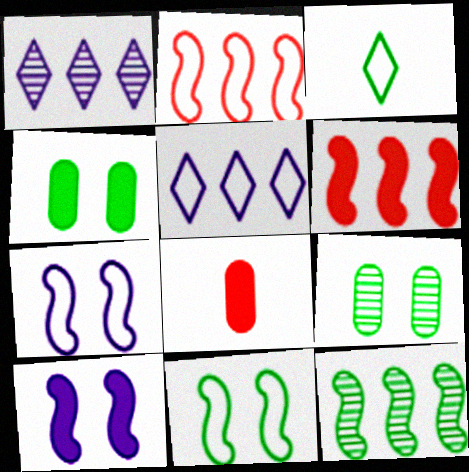[[1, 8, 11], 
[3, 4, 12]]